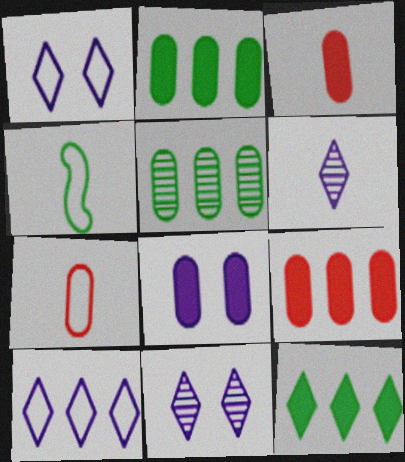[[2, 3, 8], 
[3, 4, 6], 
[4, 9, 11], 
[5, 7, 8]]